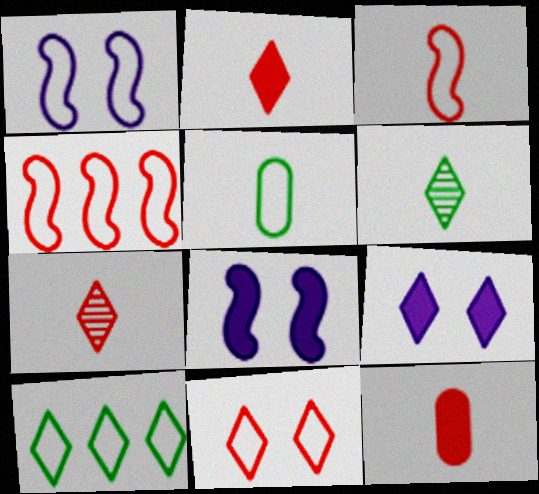[[3, 7, 12], 
[7, 9, 10]]